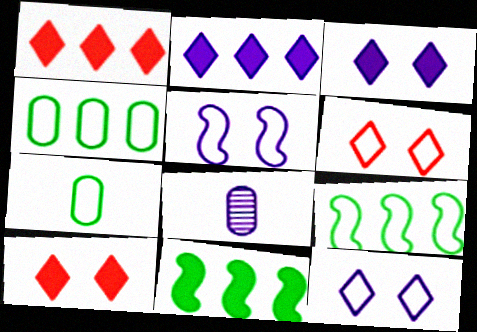[[2, 5, 8], 
[6, 8, 11], 
[8, 9, 10]]